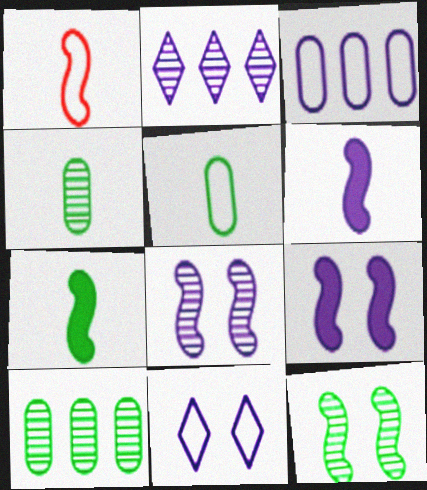[]